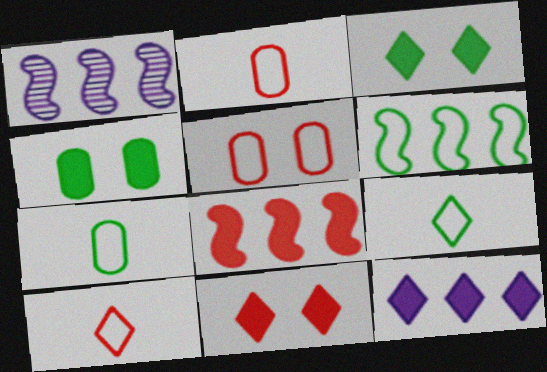[[1, 2, 3], 
[1, 4, 10], 
[1, 6, 8], 
[1, 7, 11]]